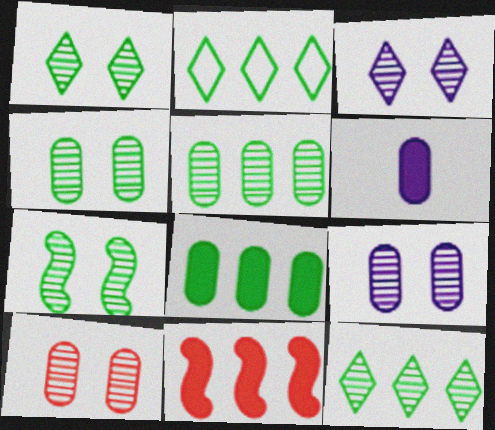[[1, 4, 7], 
[3, 7, 10], 
[4, 9, 10]]